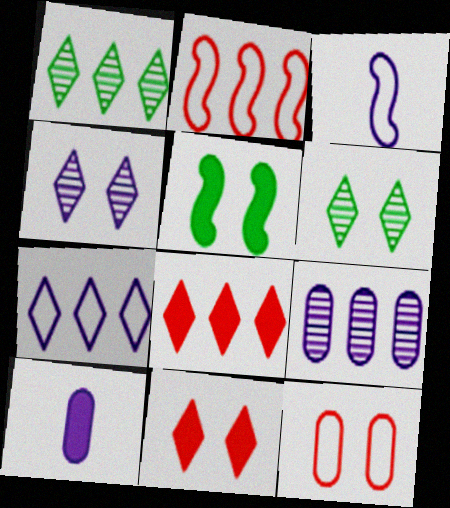[[1, 7, 8], 
[2, 6, 10], 
[4, 5, 12], 
[5, 8, 10]]